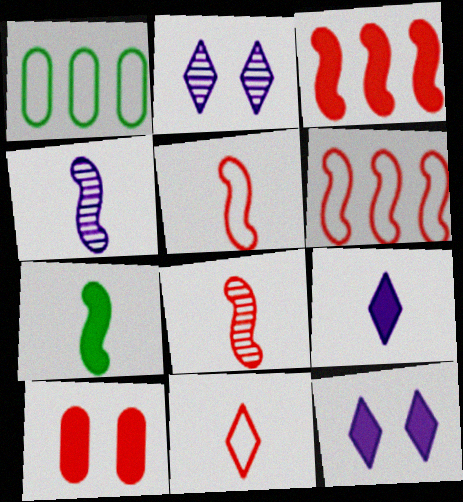[[1, 8, 12], 
[4, 5, 7]]